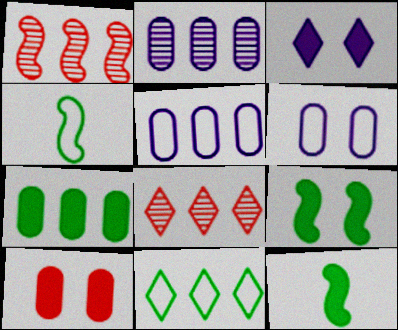[[3, 9, 10], 
[6, 8, 12]]